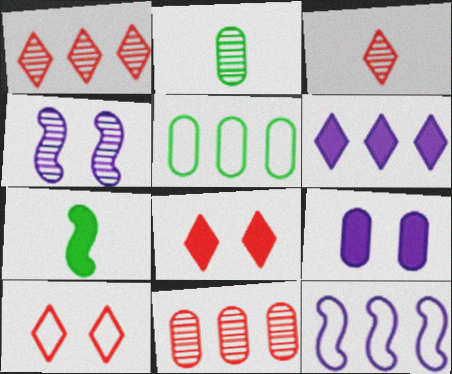[[1, 2, 4], 
[2, 8, 12]]